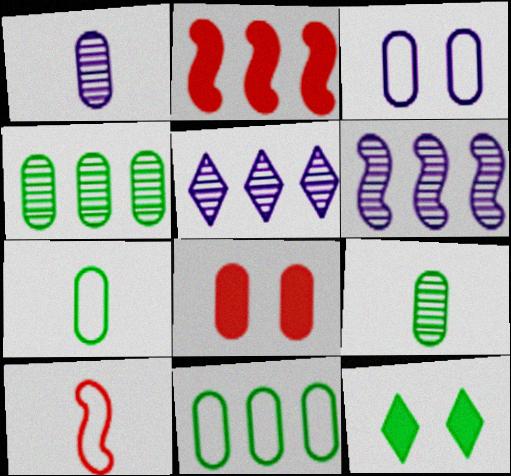[[1, 8, 11], 
[2, 5, 11]]